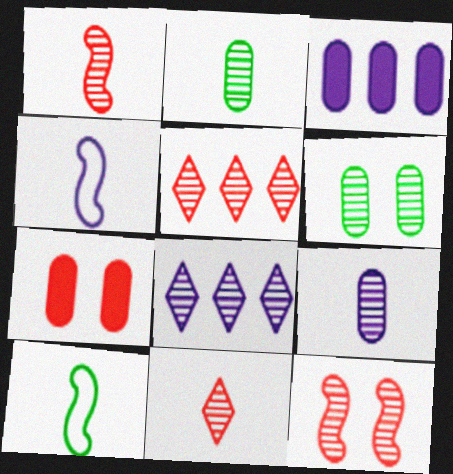[[1, 6, 8], 
[2, 8, 12], 
[7, 8, 10]]